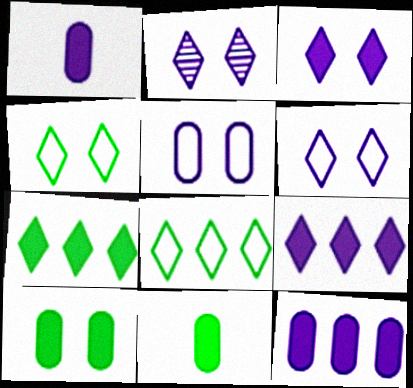[[2, 3, 6]]